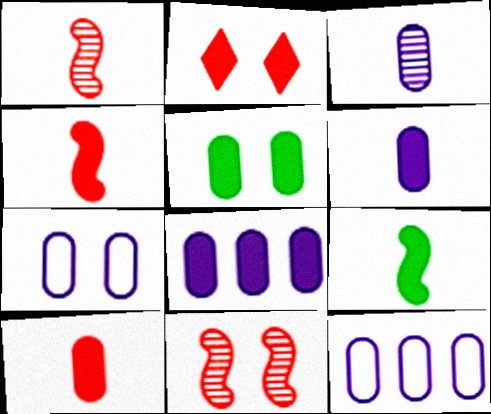[[2, 8, 9], 
[3, 7, 8], 
[5, 8, 10]]